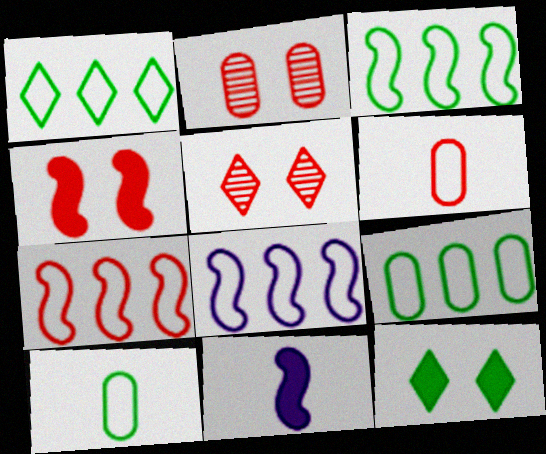[[1, 2, 11], 
[1, 3, 9], 
[3, 7, 8], 
[5, 9, 11]]